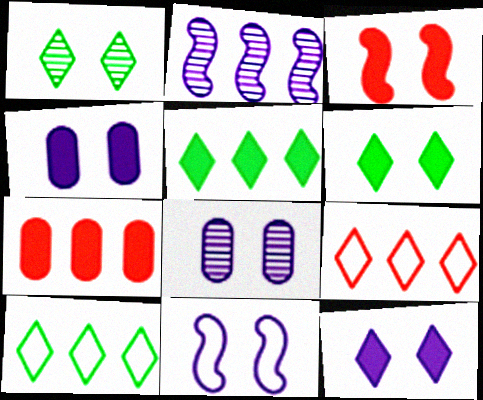[[2, 7, 10], 
[3, 4, 6], 
[8, 11, 12]]